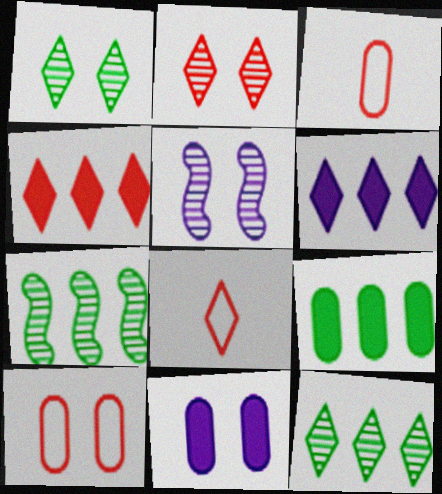[[1, 6, 8], 
[2, 4, 8], 
[5, 8, 9], 
[7, 8, 11]]